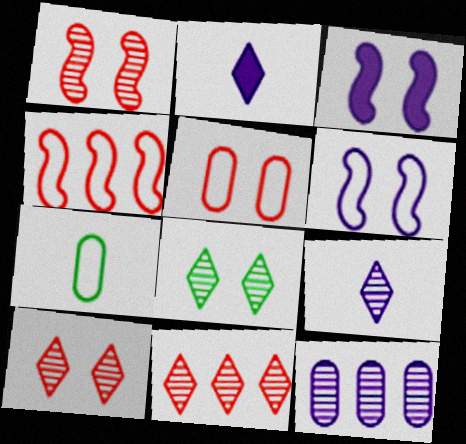[[2, 6, 12], 
[3, 5, 8], 
[3, 7, 11], 
[8, 9, 11]]